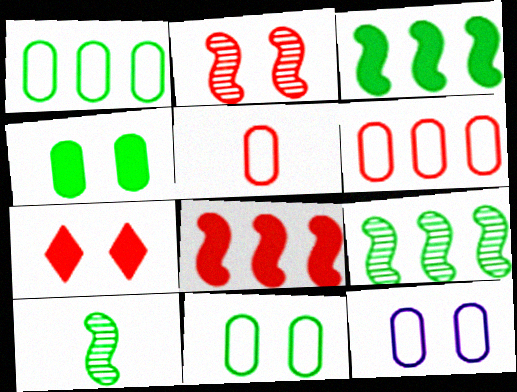[[1, 5, 12]]